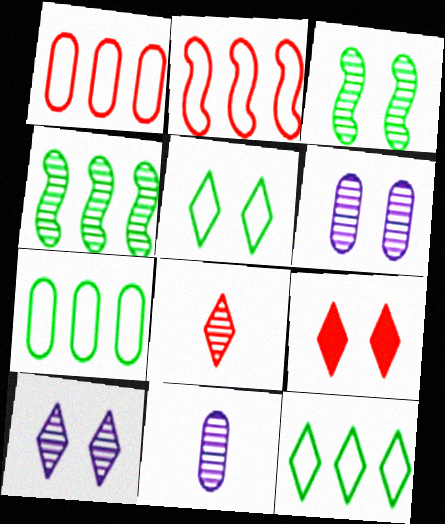[[4, 6, 8], 
[5, 9, 10]]